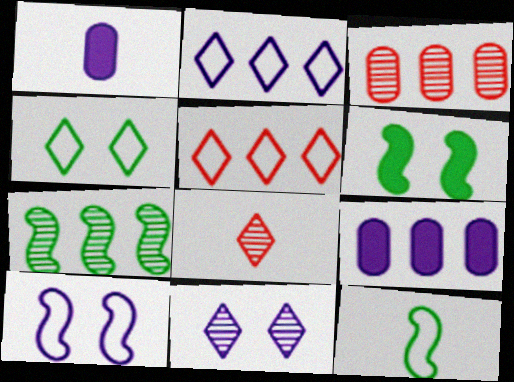[[1, 8, 12], 
[5, 7, 9], 
[6, 7, 12]]